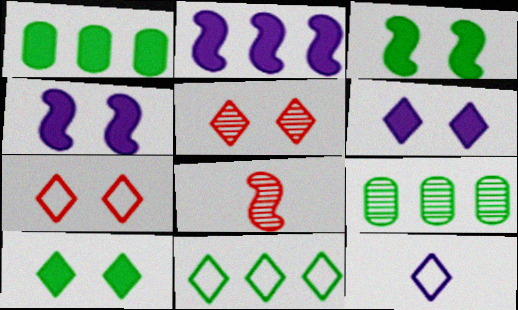[[7, 11, 12]]